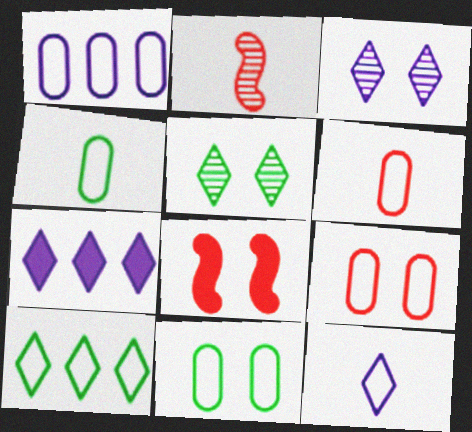[[1, 4, 9], 
[1, 6, 11], 
[2, 7, 11], 
[3, 7, 12], 
[3, 8, 11]]